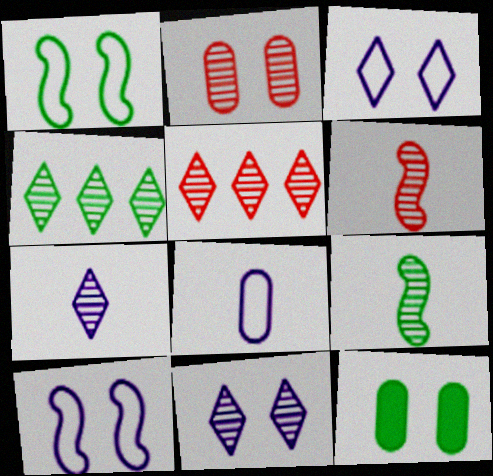[[2, 5, 6]]